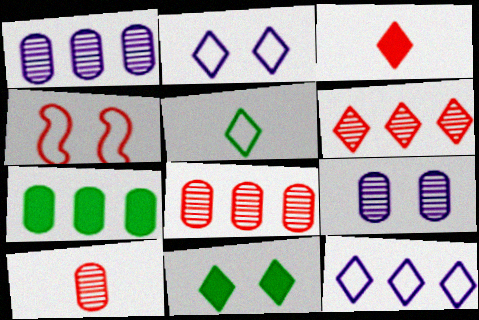[[3, 4, 8], 
[4, 9, 11]]